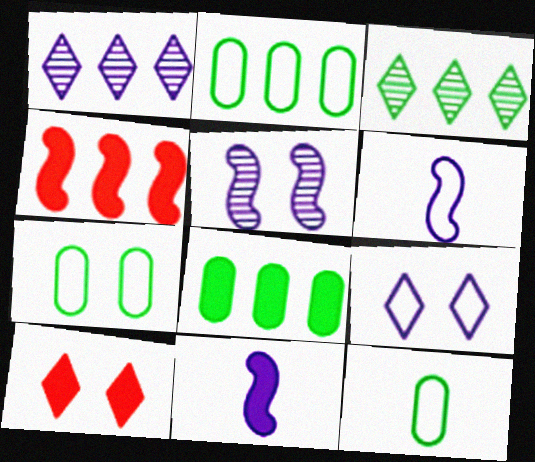[[1, 2, 4], 
[2, 7, 12], 
[5, 7, 10], 
[8, 10, 11]]